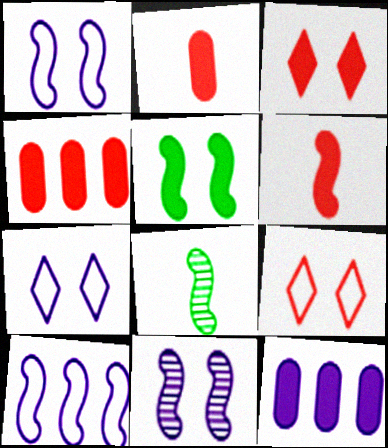[[3, 4, 6], 
[4, 7, 8], 
[8, 9, 12]]